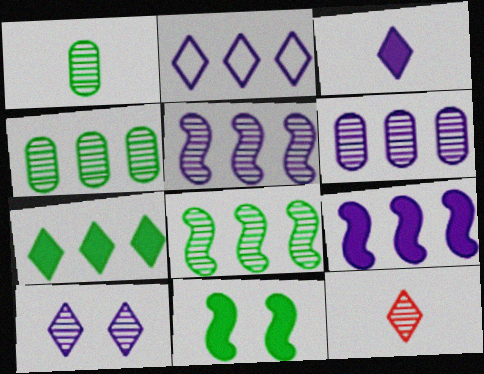[[2, 3, 10], 
[2, 6, 9]]